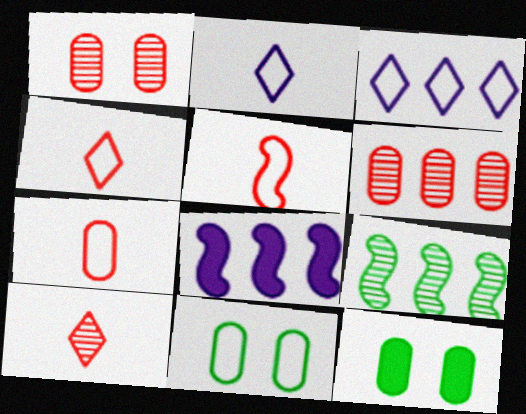[[3, 5, 11], 
[4, 5, 7], 
[8, 10, 11]]